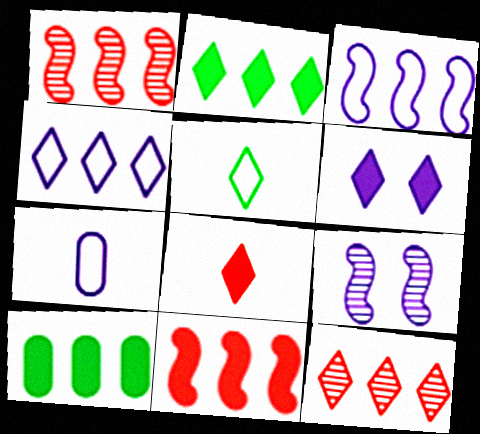[[1, 4, 10], 
[2, 4, 12], 
[2, 6, 8], 
[3, 10, 12], 
[5, 6, 12]]